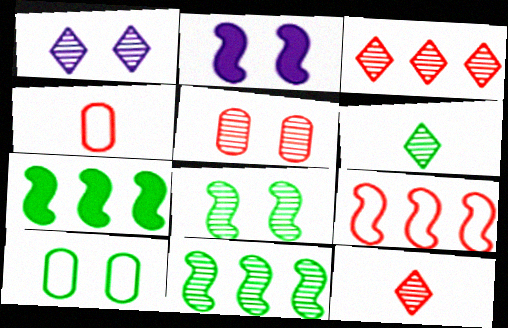[[1, 3, 6], 
[1, 4, 7], 
[1, 5, 8], 
[6, 7, 10]]